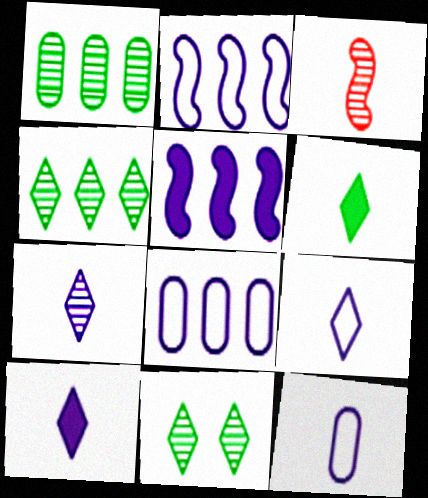[[3, 6, 12], 
[7, 9, 10]]